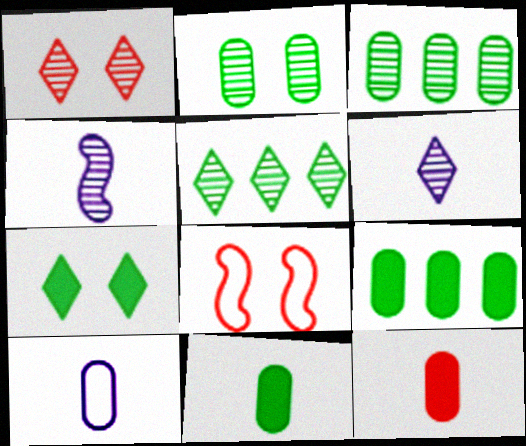[[1, 3, 4], 
[1, 5, 6], 
[6, 8, 9]]